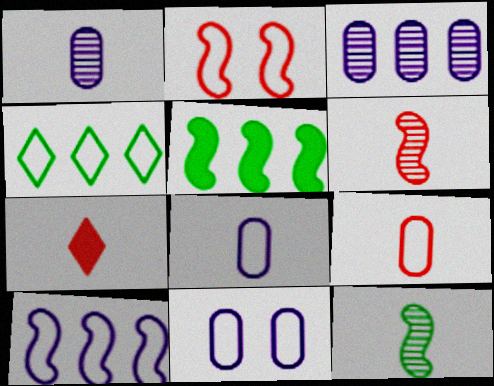[[2, 4, 8], 
[6, 7, 9], 
[7, 8, 12]]